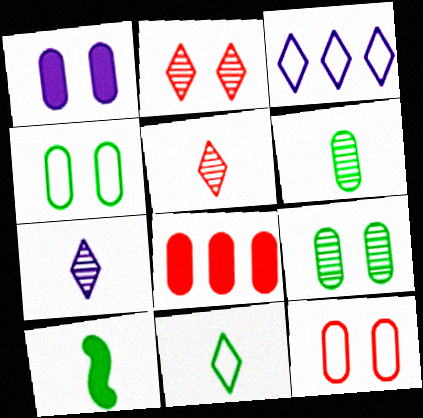[[1, 9, 12], 
[6, 10, 11]]